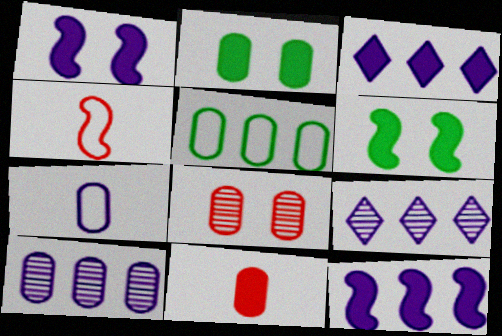[[1, 7, 9], 
[2, 4, 9], 
[3, 6, 11]]